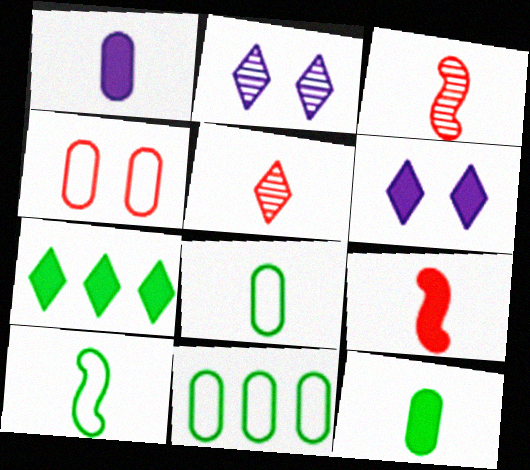[[1, 5, 10], 
[2, 9, 11], 
[3, 6, 11]]